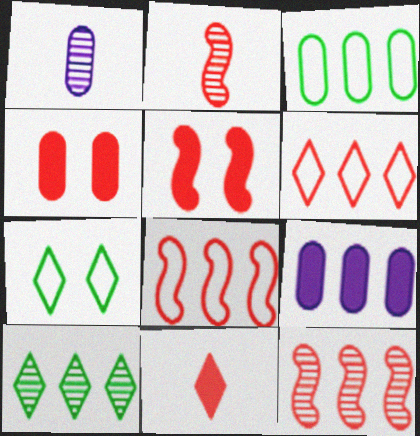[[1, 3, 4], 
[2, 4, 6], 
[2, 5, 8], 
[2, 7, 9], 
[8, 9, 10]]